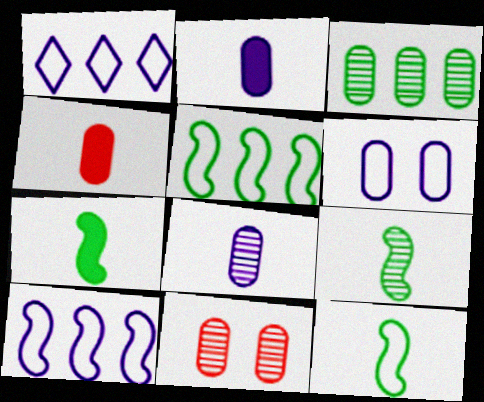[[1, 7, 11], 
[3, 4, 6], 
[3, 8, 11], 
[7, 9, 12]]